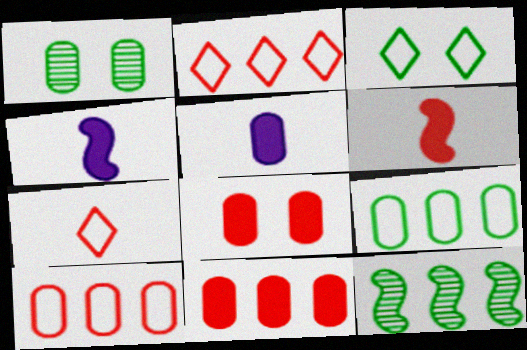[[1, 2, 4], 
[1, 5, 10]]